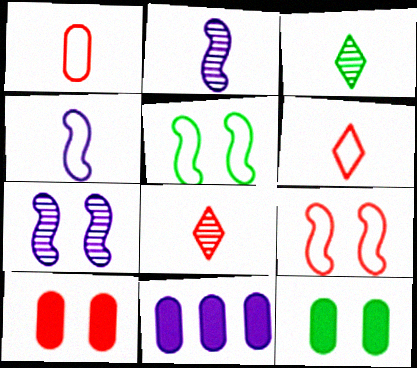[[3, 9, 11], 
[5, 8, 11]]